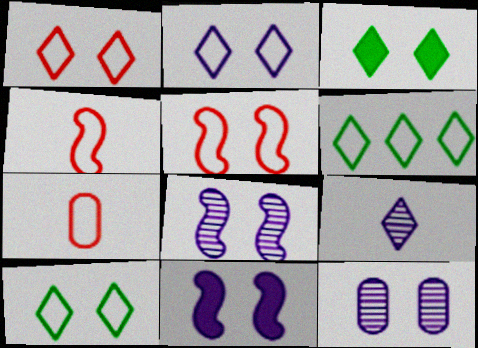[[1, 2, 10], 
[2, 11, 12], 
[3, 5, 12]]